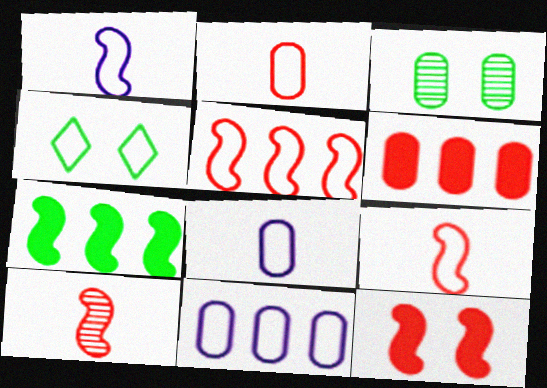[[3, 6, 8], 
[4, 5, 8], 
[4, 9, 11], 
[5, 10, 12]]